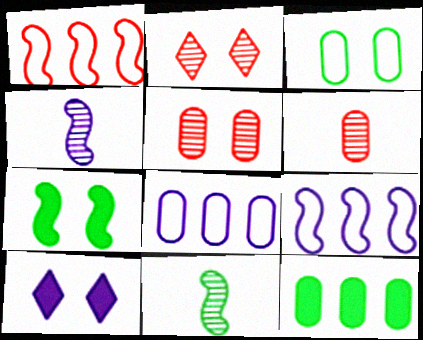[[1, 4, 7], 
[4, 8, 10]]